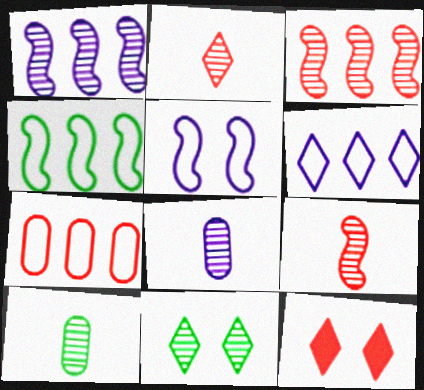[[3, 8, 11], 
[4, 6, 7], 
[4, 8, 12], 
[7, 9, 12]]